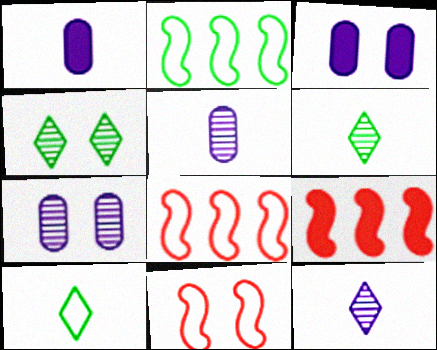[[1, 4, 8], 
[3, 4, 11], 
[3, 6, 8], 
[7, 9, 10]]